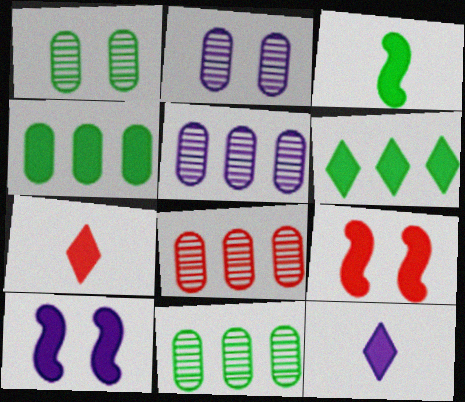[[4, 7, 10], 
[4, 9, 12], 
[5, 8, 11]]